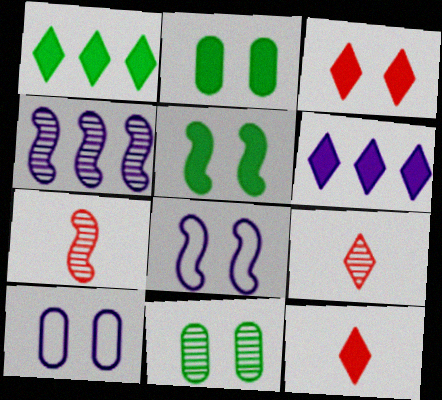[[1, 7, 10], 
[3, 8, 11], 
[4, 9, 11]]